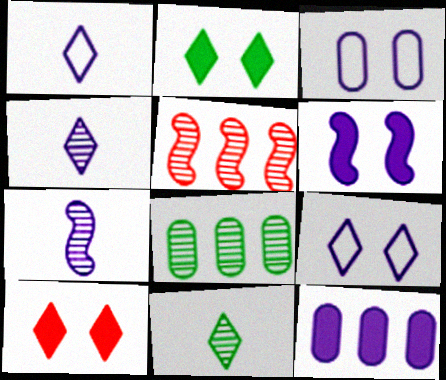[[7, 9, 12]]